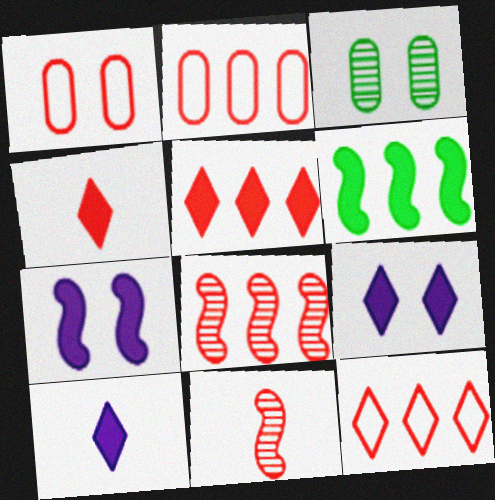[[1, 4, 8], 
[1, 5, 11], 
[2, 5, 8]]